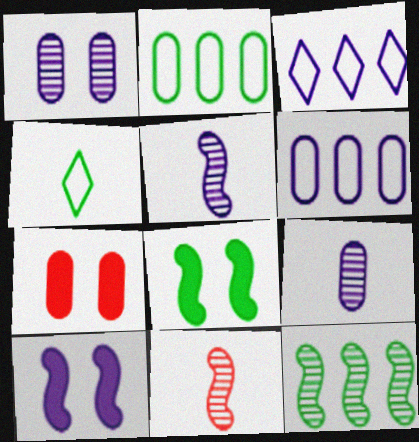[[2, 7, 9], 
[3, 9, 10]]